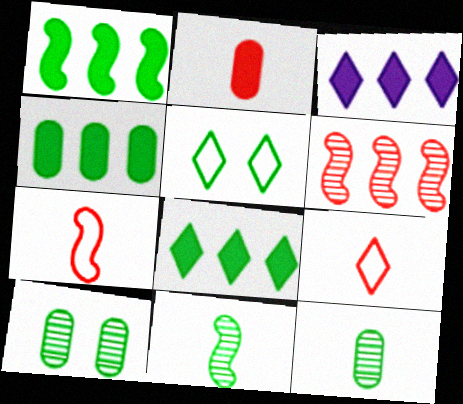[[1, 4, 8], 
[1, 5, 12], 
[3, 7, 10], 
[4, 5, 11]]